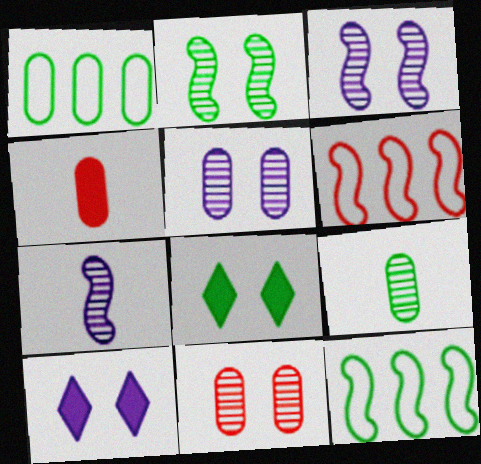[[1, 4, 5], 
[6, 9, 10], 
[8, 9, 12]]